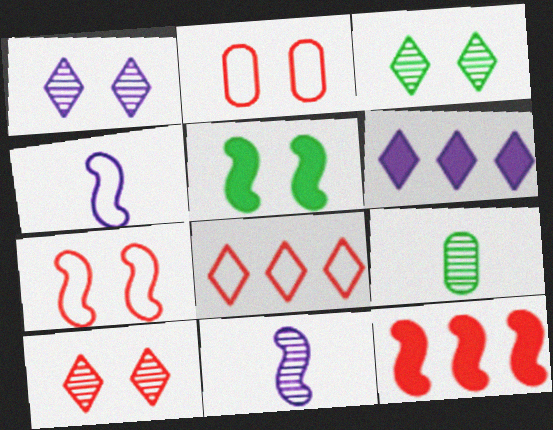[[1, 2, 5], 
[1, 3, 10], 
[6, 7, 9]]